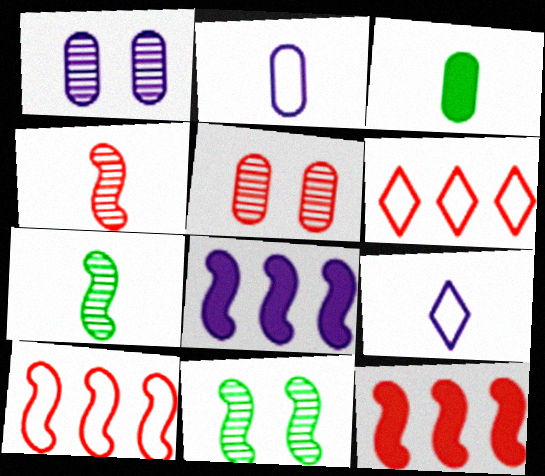[[1, 8, 9], 
[3, 4, 9]]